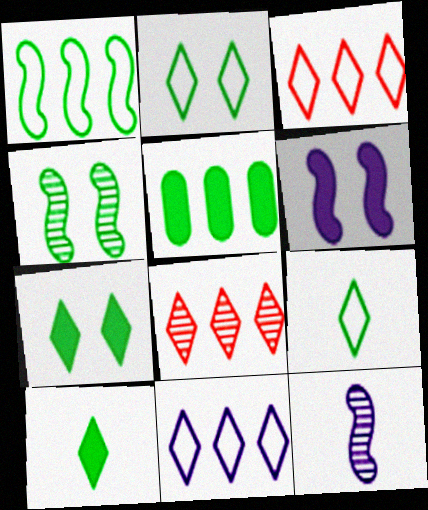[[4, 5, 9]]